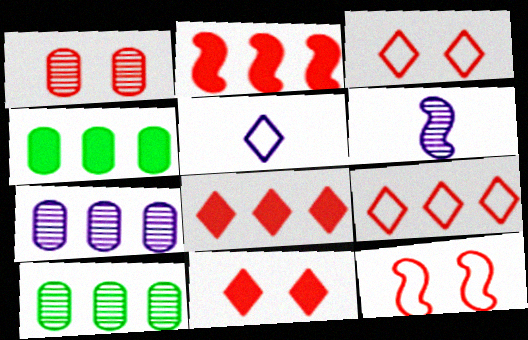[[1, 11, 12], 
[3, 4, 6]]